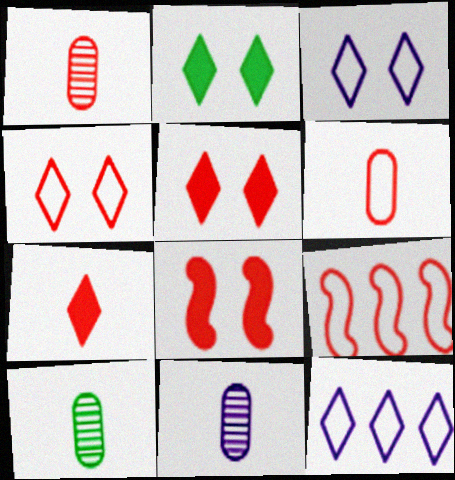[[1, 5, 9], 
[1, 10, 11], 
[2, 9, 11], 
[4, 6, 9], 
[8, 10, 12]]